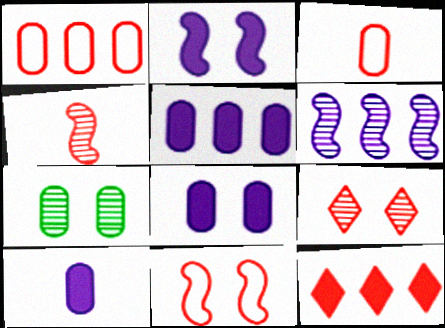[[1, 7, 10], 
[3, 5, 7], 
[5, 8, 10]]